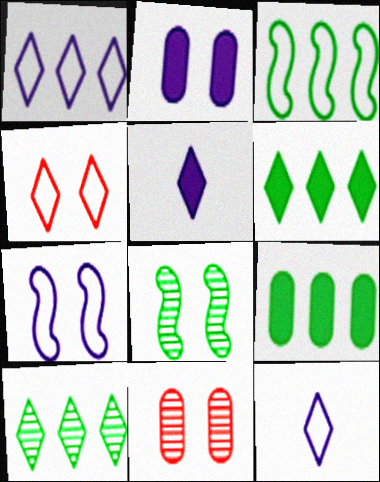[[2, 4, 8], 
[3, 5, 11], 
[3, 9, 10], 
[4, 5, 10]]